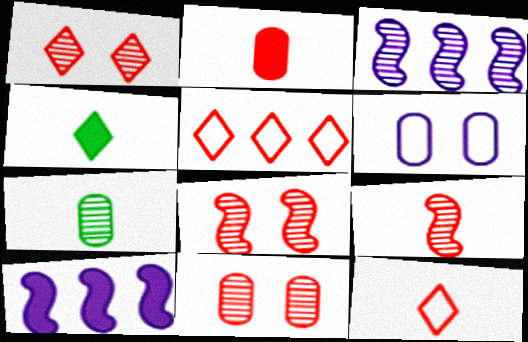[[1, 3, 7], 
[1, 8, 11], 
[2, 5, 8], 
[2, 9, 12]]